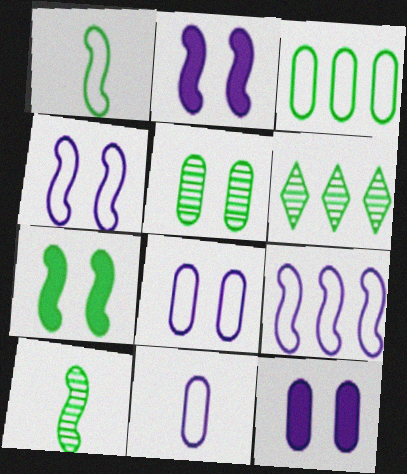[[5, 6, 10]]